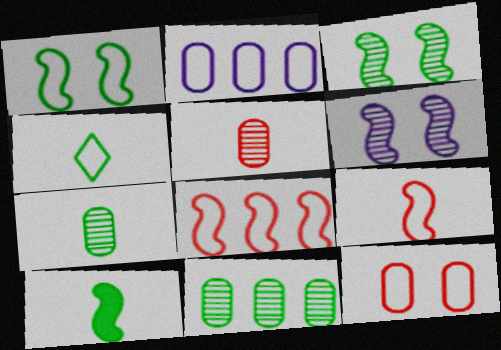[[4, 7, 10], 
[6, 8, 10]]